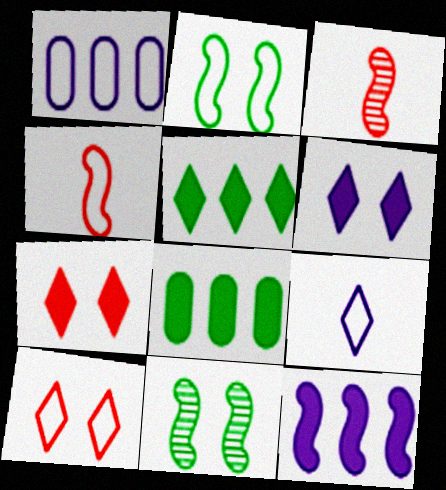[[2, 3, 12], 
[4, 11, 12]]